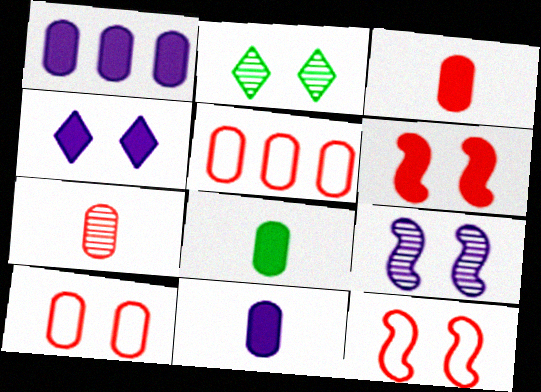[[3, 8, 11]]